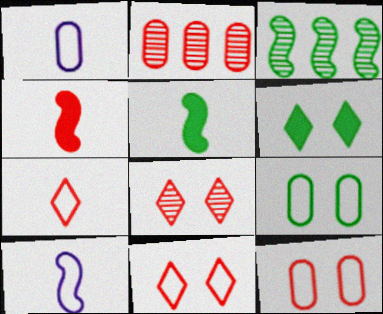[[2, 4, 11], 
[2, 6, 10]]